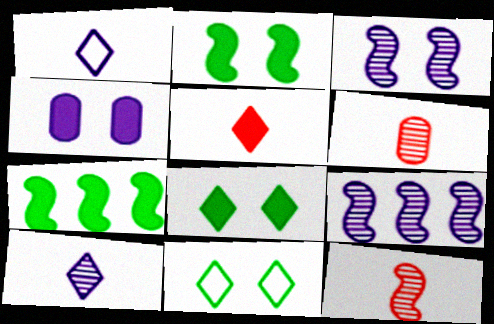[[1, 4, 9], 
[4, 5, 7]]